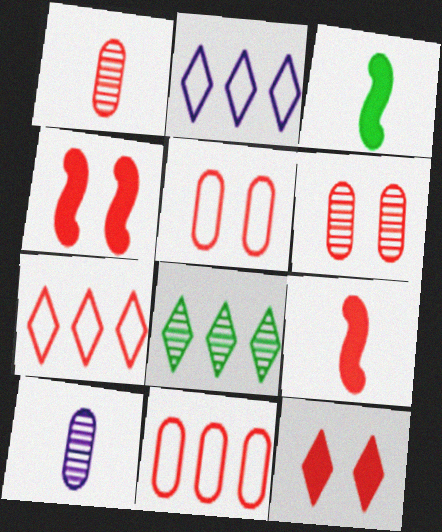[[1, 4, 7], 
[2, 3, 6], 
[6, 7, 9]]